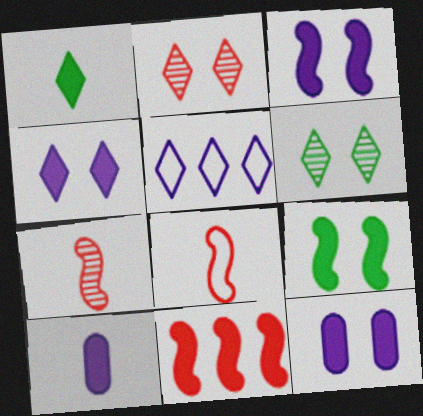[[1, 2, 5], 
[1, 11, 12], 
[3, 4, 12]]